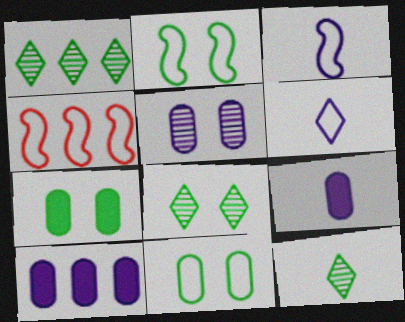[[1, 4, 10], 
[1, 8, 12], 
[2, 3, 4], 
[2, 7, 8], 
[4, 6, 11], 
[4, 8, 9]]